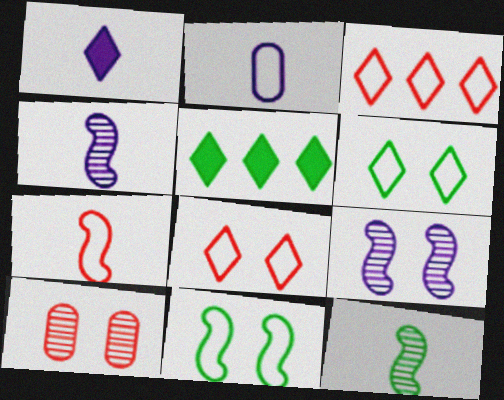[[1, 2, 4], 
[2, 3, 11]]